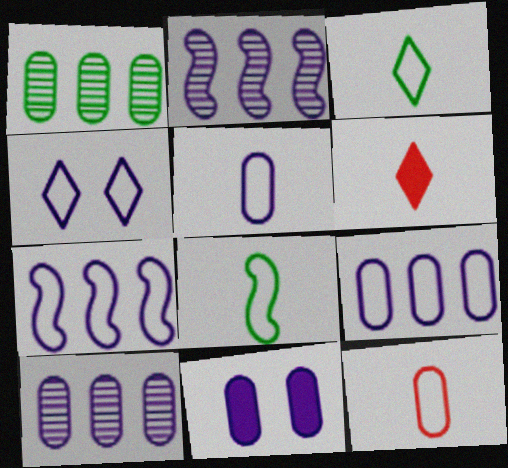[[1, 11, 12], 
[4, 5, 7], 
[5, 10, 11]]